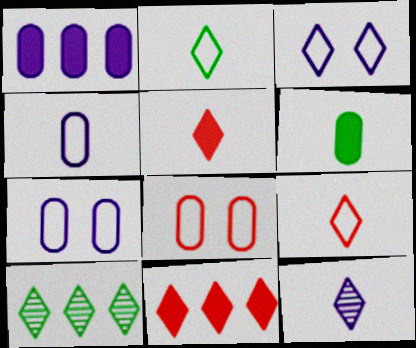[[2, 5, 12], 
[3, 5, 10]]